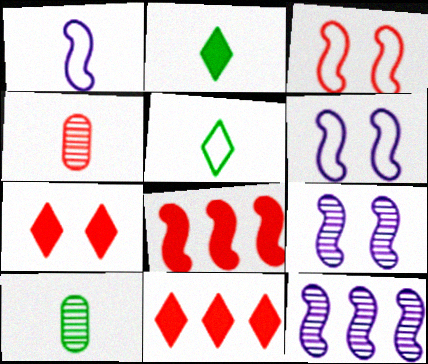[[1, 2, 4], 
[3, 4, 11], 
[6, 10, 11]]